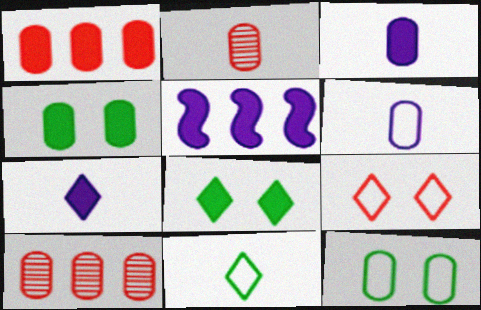[[1, 3, 4], 
[3, 10, 12], 
[4, 6, 10]]